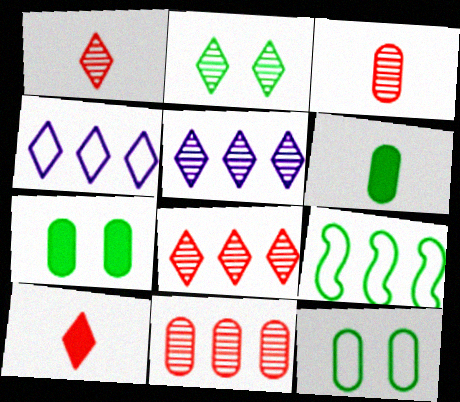[[1, 2, 5], 
[2, 4, 10], 
[2, 6, 9]]